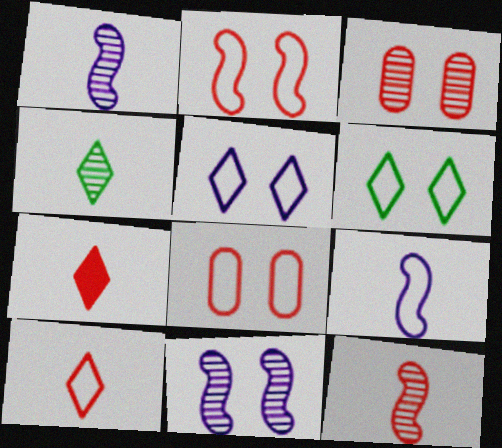[]